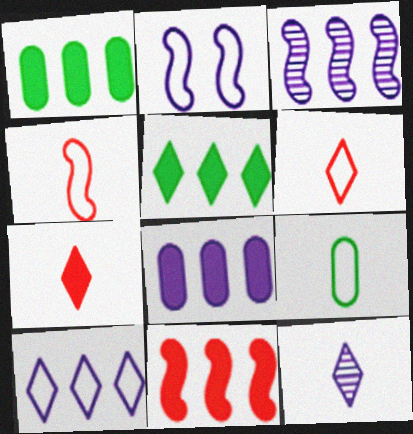[[2, 8, 12], 
[3, 8, 10], 
[5, 8, 11]]